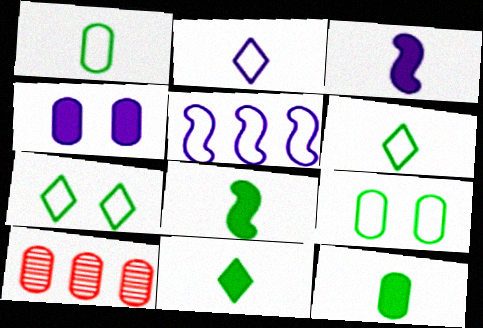[[1, 4, 10], 
[3, 7, 10], 
[8, 11, 12]]